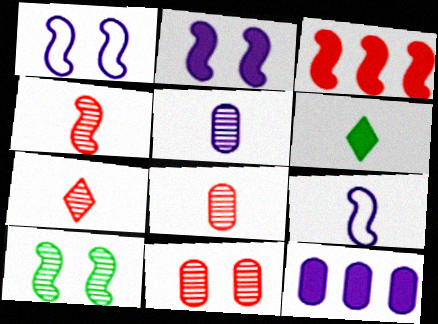[[3, 9, 10], 
[4, 7, 8], 
[6, 8, 9]]